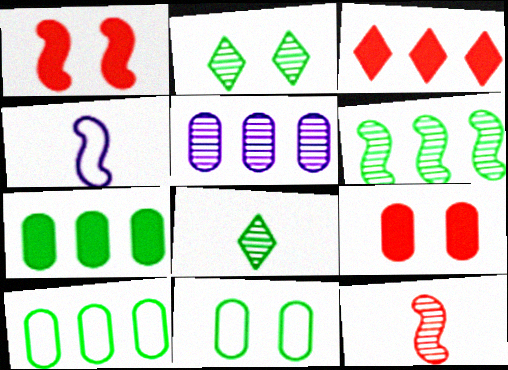[[1, 4, 6], 
[2, 5, 12]]